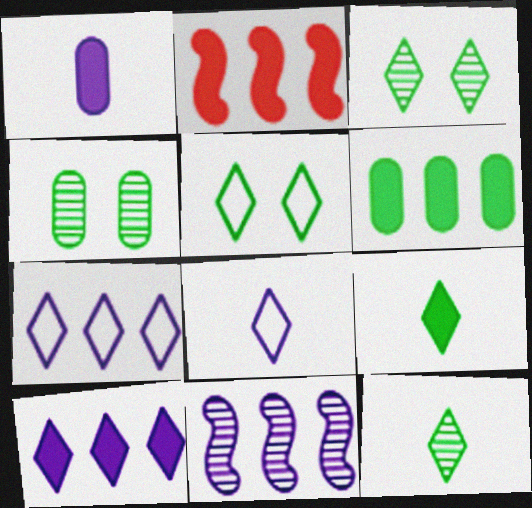[[2, 4, 8], 
[2, 6, 10]]